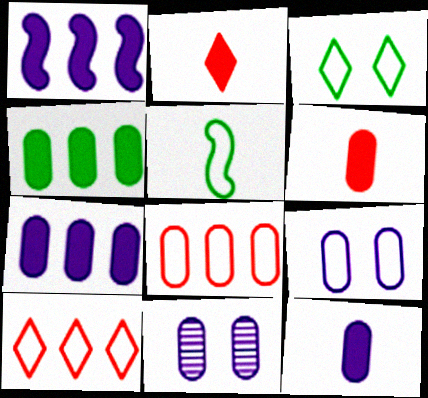[[5, 9, 10]]